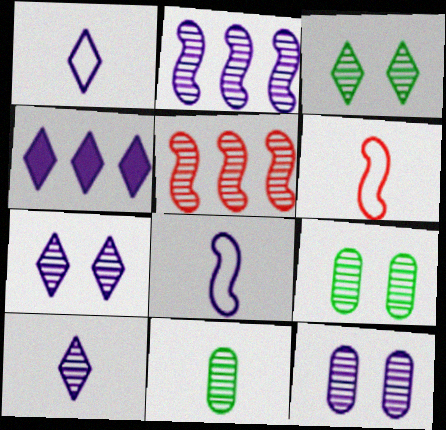[[1, 4, 7], 
[2, 10, 12], 
[4, 6, 9], 
[4, 8, 12], 
[5, 7, 11], 
[5, 9, 10]]